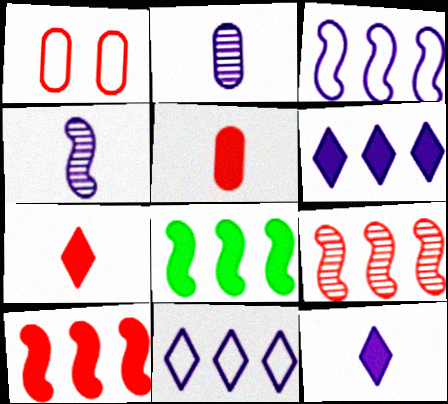[[1, 7, 9], 
[3, 8, 9]]